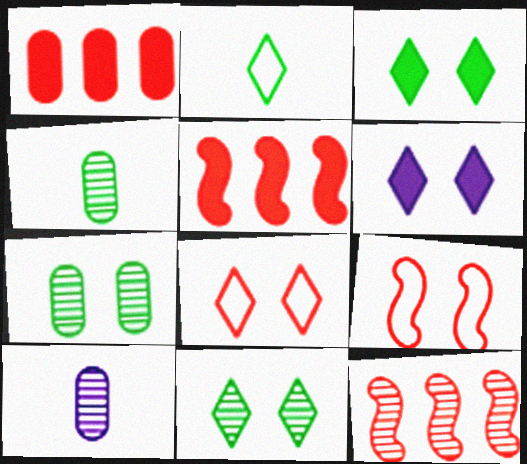[[6, 7, 9], 
[6, 8, 11], 
[10, 11, 12]]